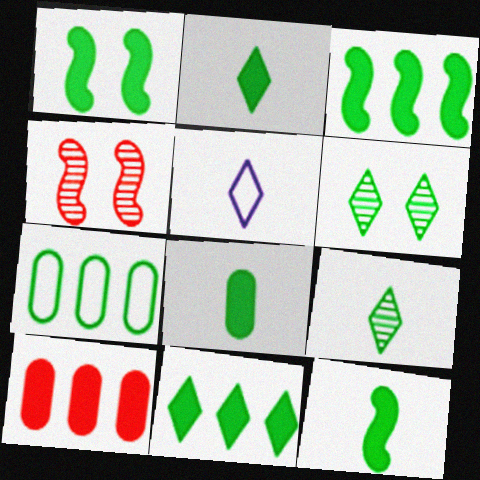[[1, 3, 12], 
[1, 7, 9], 
[1, 8, 11], 
[2, 8, 12], 
[6, 7, 12]]